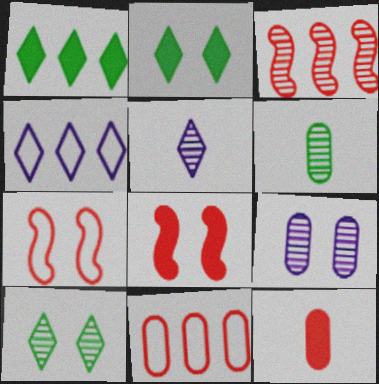[[2, 7, 9], 
[4, 6, 8]]